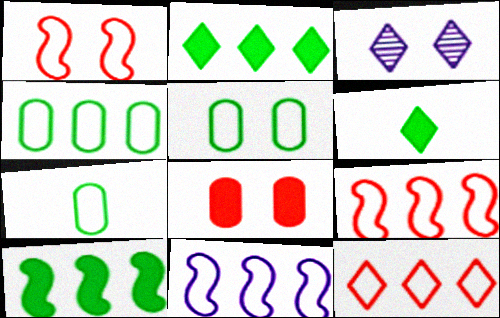[[3, 6, 12], 
[4, 5, 7], 
[4, 11, 12]]